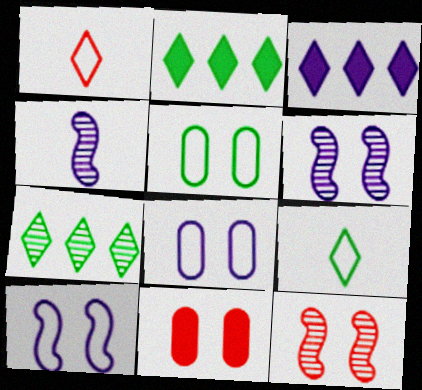[[3, 4, 8]]